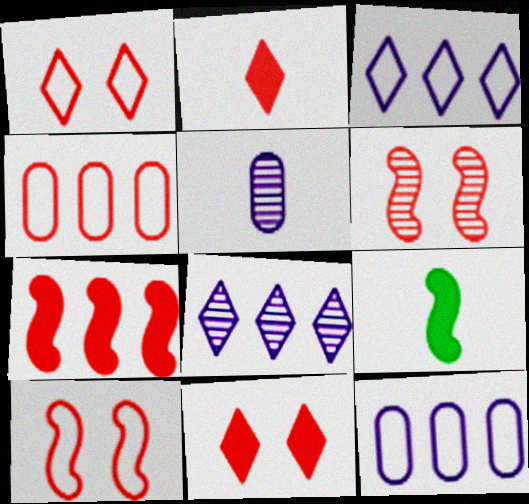[[2, 4, 6]]